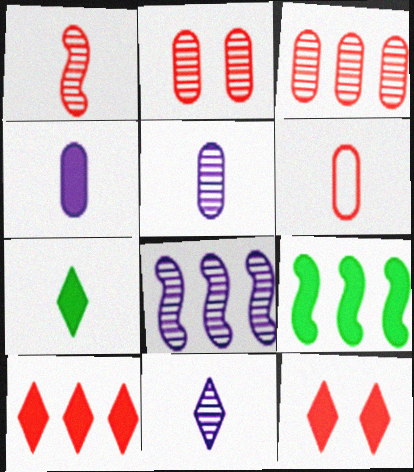[[4, 9, 12]]